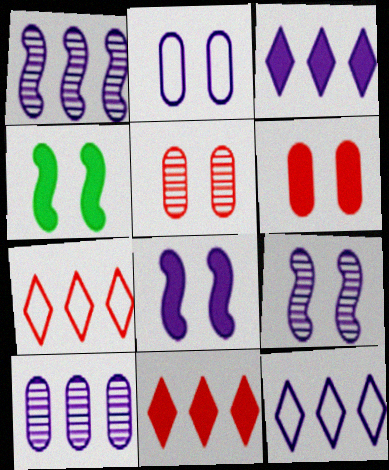[]